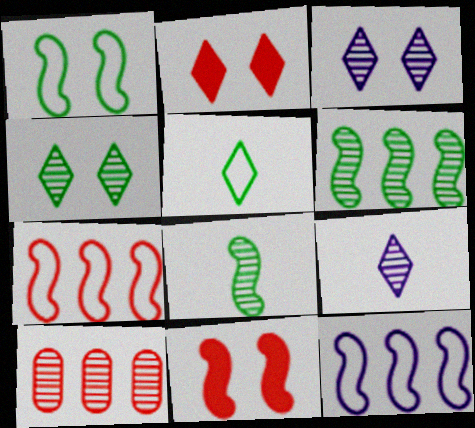[[3, 8, 10], 
[8, 11, 12]]